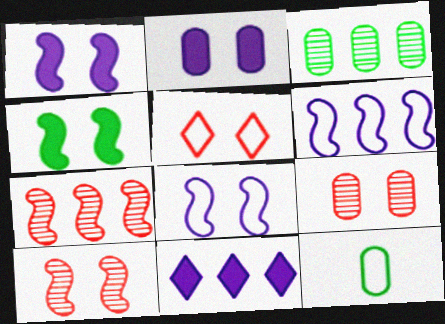[[4, 8, 10], 
[5, 6, 12], 
[10, 11, 12]]